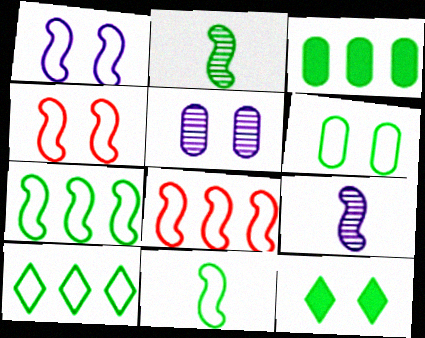[[1, 8, 11], 
[4, 5, 12], 
[6, 10, 11]]